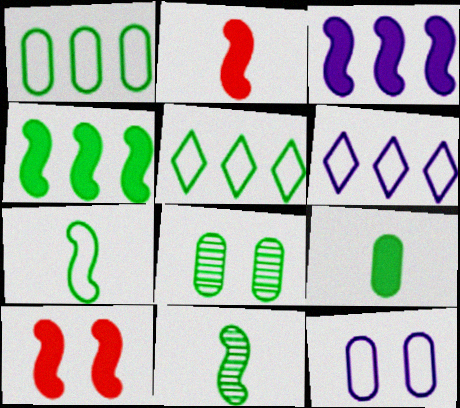[[1, 8, 9], 
[2, 6, 8]]